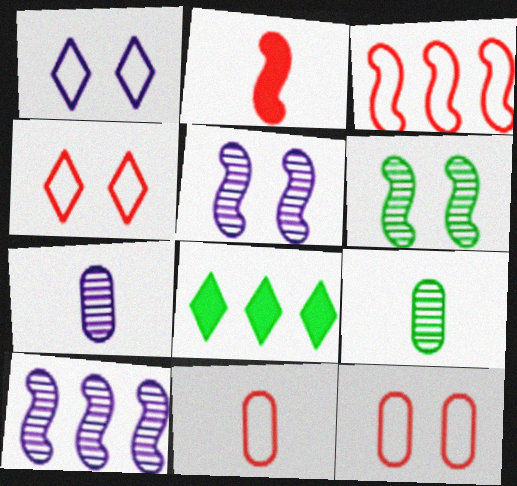[[3, 4, 11], 
[5, 8, 11]]